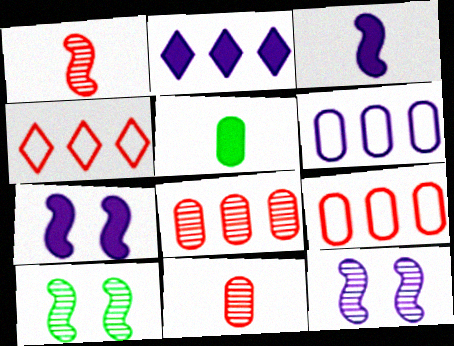[[4, 5, 12]]